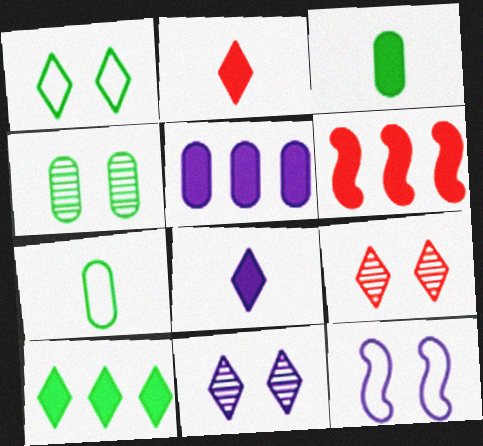[[5, 6, 10], 
[6, 7, 11]]